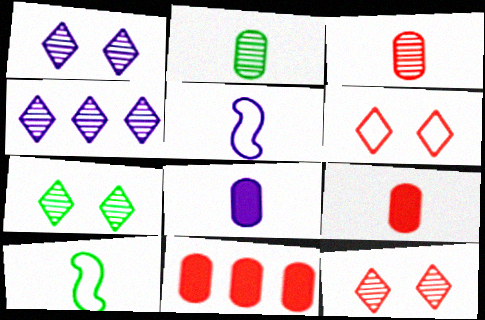[[1, 7, 12], 
[1, 10, 11], 
[5, 7, 11]]